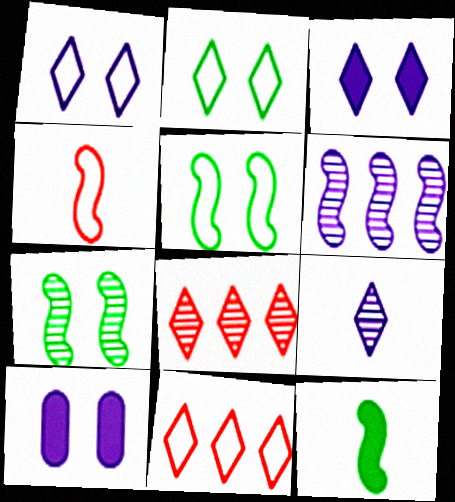[]